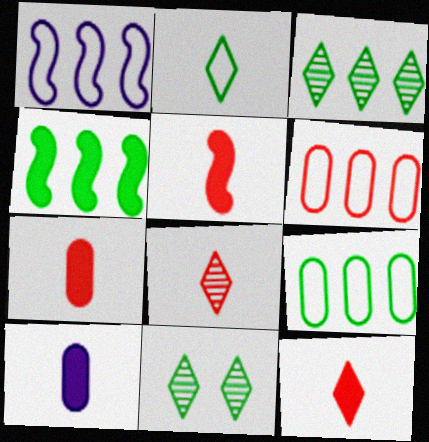[[1, 7, 11], 
[3, 4, 9], 
[5, 7, 12]]